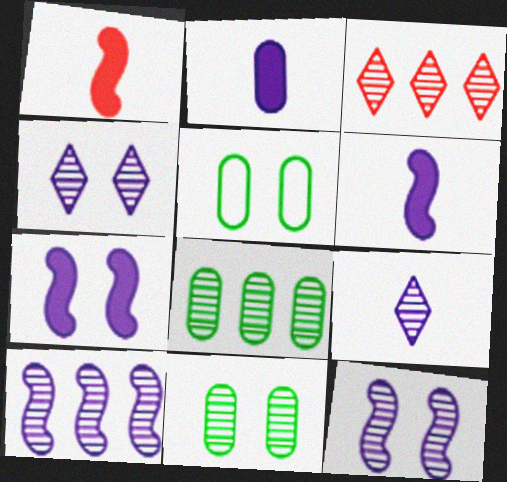[[3, 5, 6], 
[3, 8, 10]]